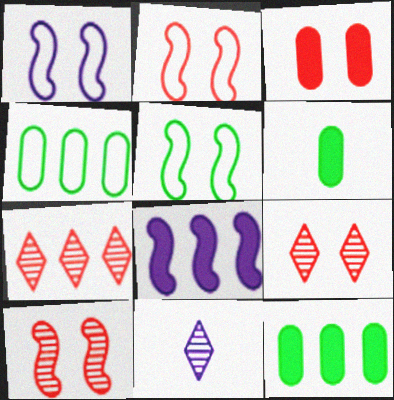[[1, 2, 5], 
[1, 6, 7], 
[2, 3, 9], 
[2, 11, 12], 
[4, 7, 8]]